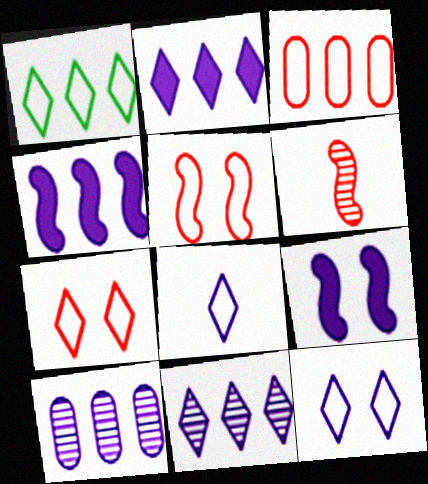[[1, 7, 8], 
[8, 9, 10]]